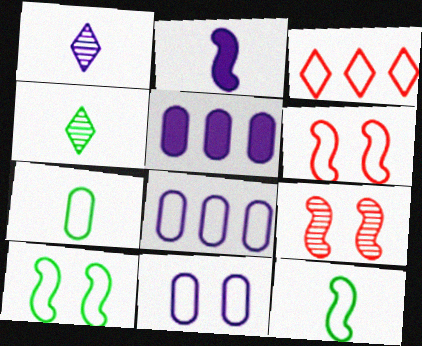[[3, 11, 12], 
[4, 5, 6]]